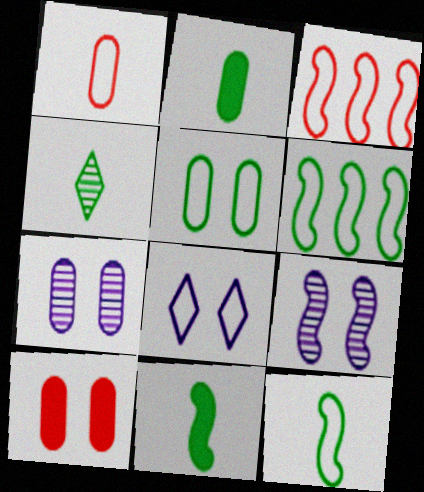[[1, 6, 8], 
[2, 4, 12], 
[3, 9, 11], 
[5, 7, 10]]